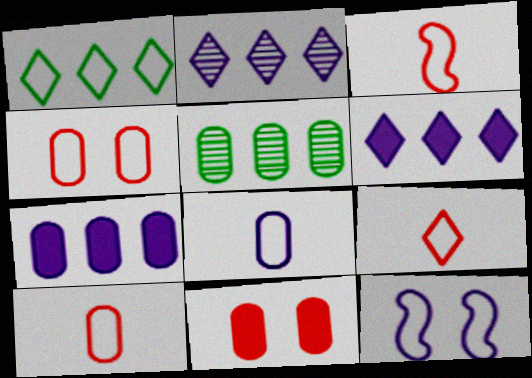[[1, 10, 12], 
[3, 9, 10], 
[5, 8, 11]]